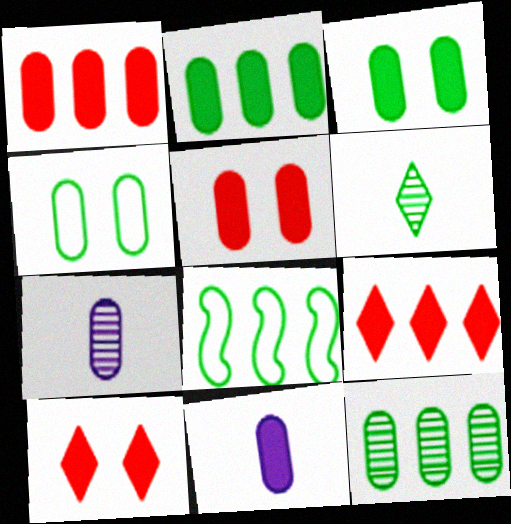[[1, 3, 11], 
[1, 4, 7], 
[2, 5, 11], 
[3, 6, 8], 
[7, 8, 10]]